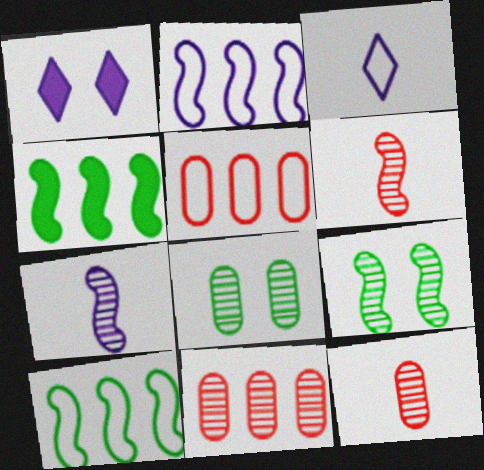[[1, 10, 12]]